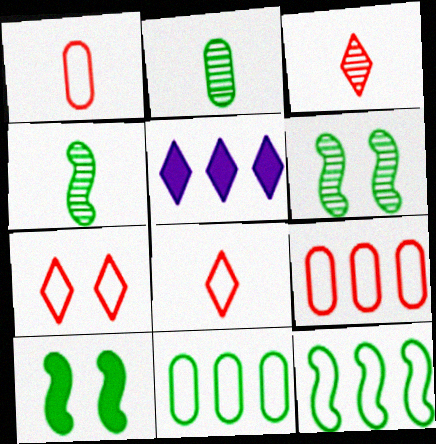[[1, 5, 6], 
[4, 10, 12]]